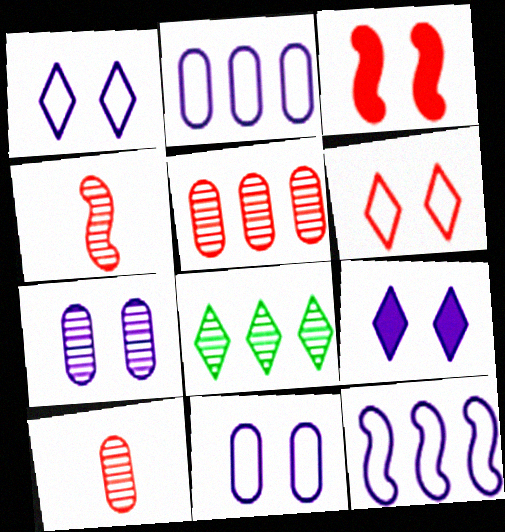[[4, 7, 8]]